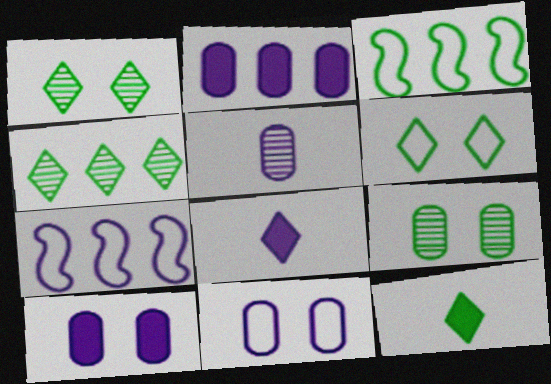[[2, 5, 11], 
[3, 9, 12], 
[4, 6, 12]]